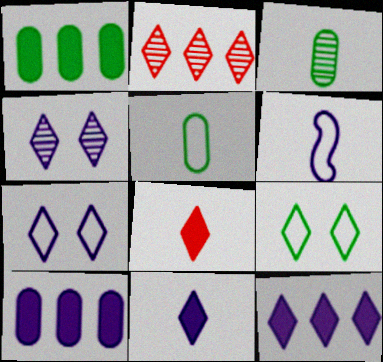[[2, 9, 11], 
[3, 6, 8], 
[4, 6, 10]]